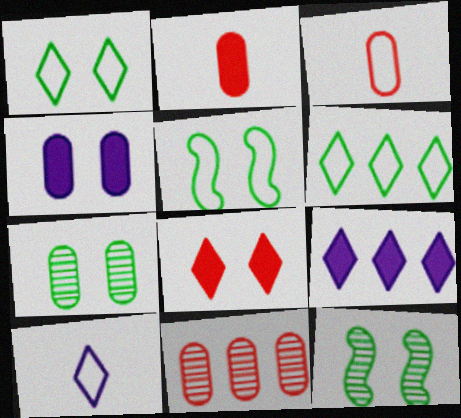[[3, 9, 12]]